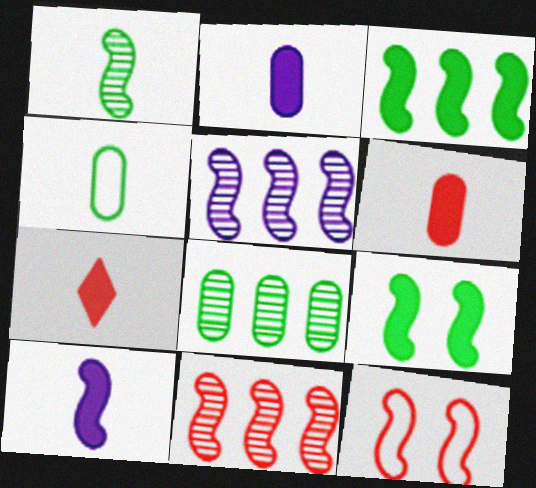[]